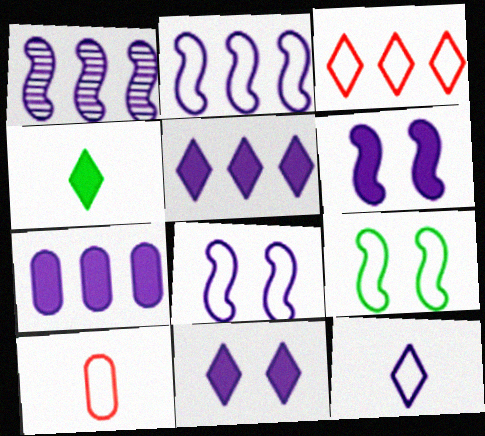[]